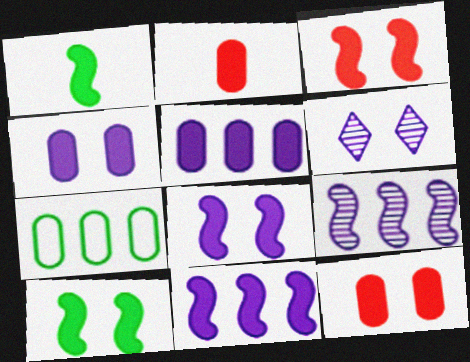[[1, 3, 11], 
[3, 8, 10]]